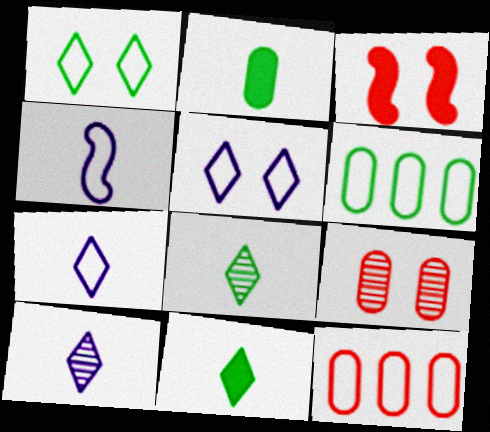[[1, 4, 12], 
[3, 6, 10]]